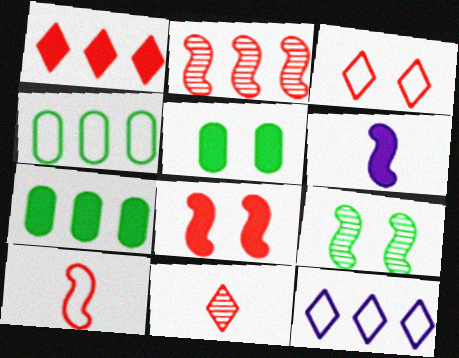[[1, 3, 11], 
[1, 5, 6], 
[2, 7, 12], 
[2, 8, 10]]